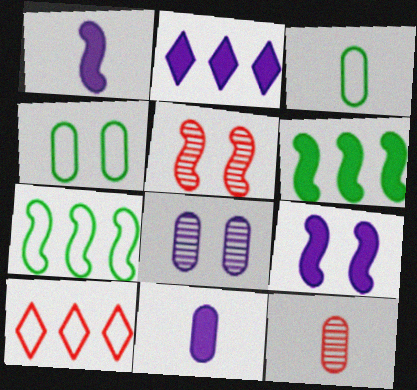[[1, 5, 7], 
[2, 3, 5], 
[2, 9, 11], 
[3, 11, 12]]